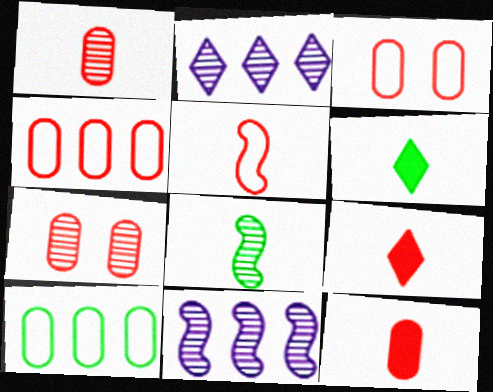[[1, 5, 9], 
[2, 7, 8], 
[3, 6, 11], 
[4, 7, 12]]